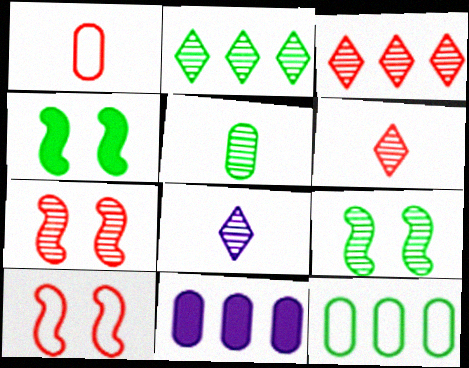[[2, 5, 9]]